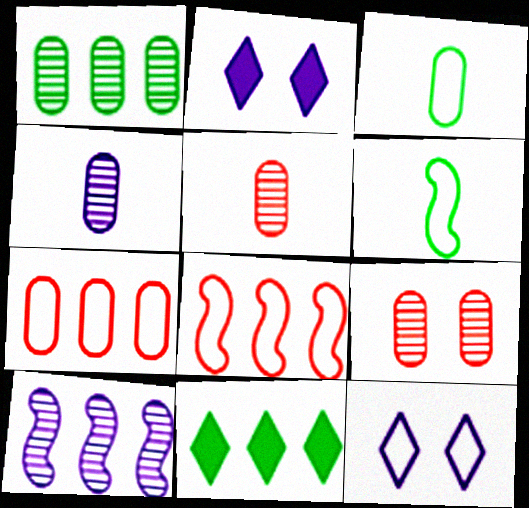[[1, 4, 9], 
[3, 8, 12], 
[6, 7, 12], 
[7, 10, 11]]